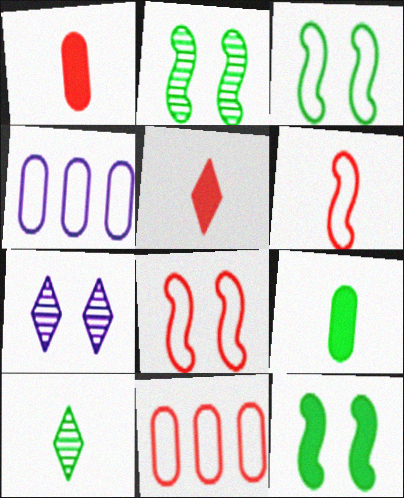[[2, 3, 12], 
[2, 4, 5]]